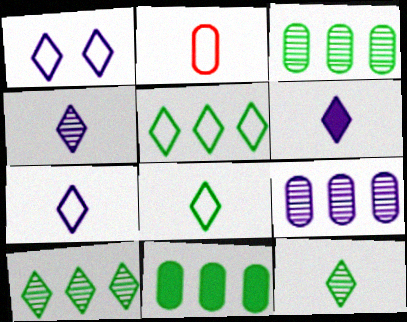[[4, 6, 7]]